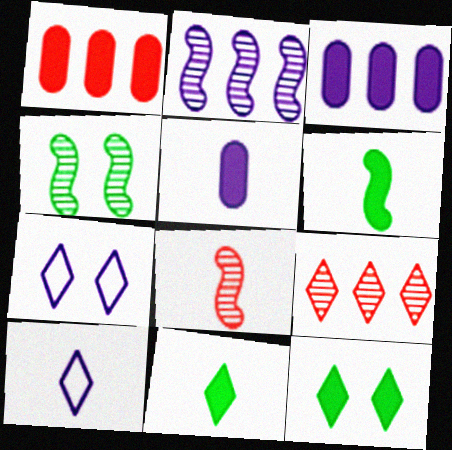[[1, 4, 10], 
[2, 4, 8], 
[2, 5, 7], 
[7, 9, 11], 
[9, 10, 12]]